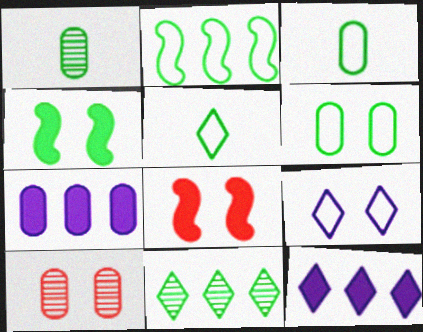[[2, 5, 6], 
[3, 4, 11], 
[3, 7, 10], 
[4, 9, 10]]